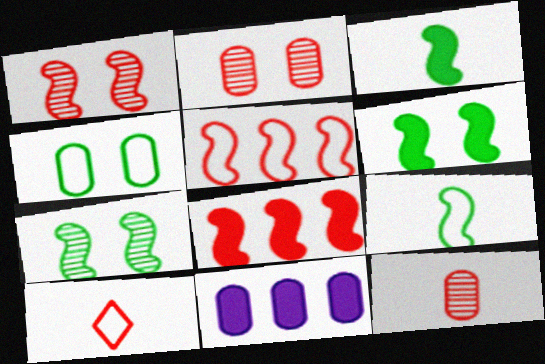[[2, 8, 10], 
[4, 11, 12], 
[7, 10, 11]]